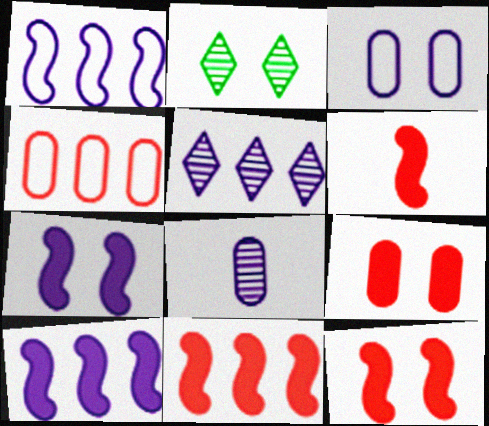[[2, 3, 12], 
[6, 11, 12]]